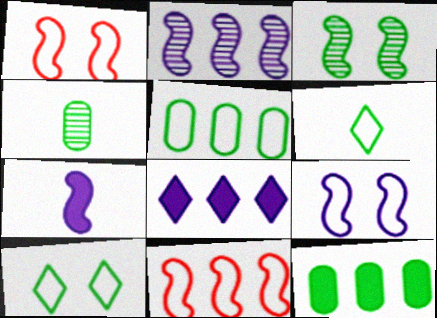[[1, 4, 8], 
[2, 7, 9], 
[3, 6, 12], 
[3, 7, 11]]